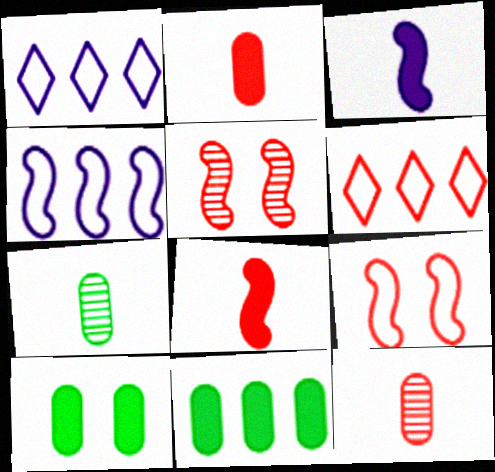[[2, 5, 6]]